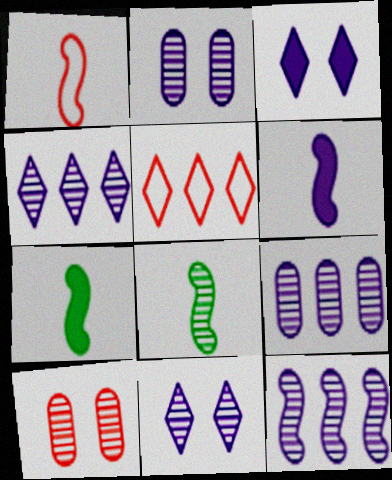[[1, 6, 8], 
[2, 5, 7], 
[4, 8, 10], 
[4, 9, 12]]